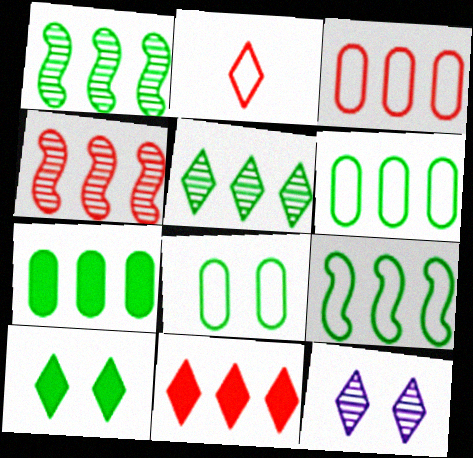[[3, 4, 11], 
[5, 7, 9]]